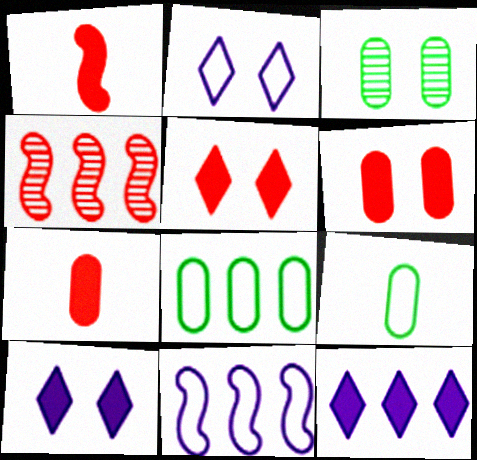[[4, 8, 12], 
[4, 9, 10]]